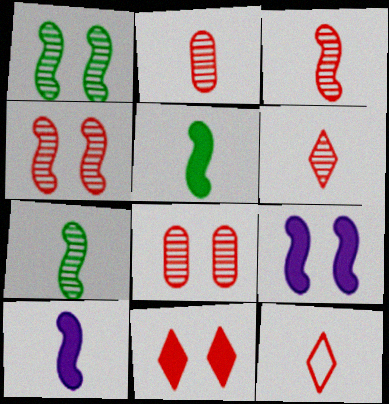[[2, 3, 6]]